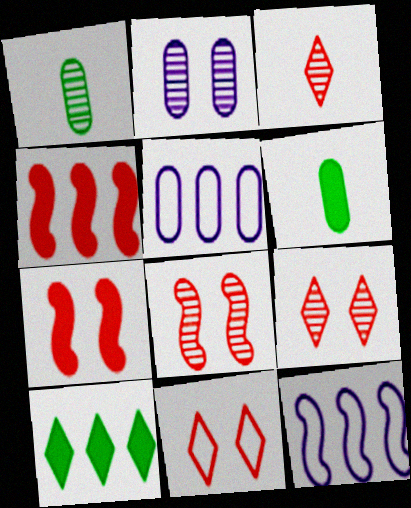[[6, 9, 12]]